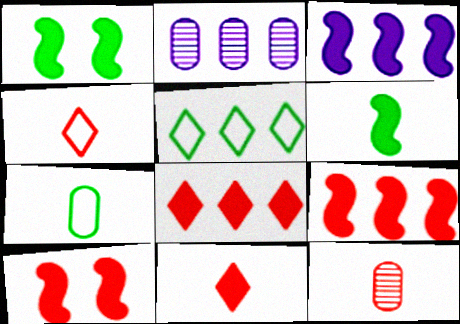[[1, 2, 4], 
[2, 5, 9], 
[3, 6, 10]]